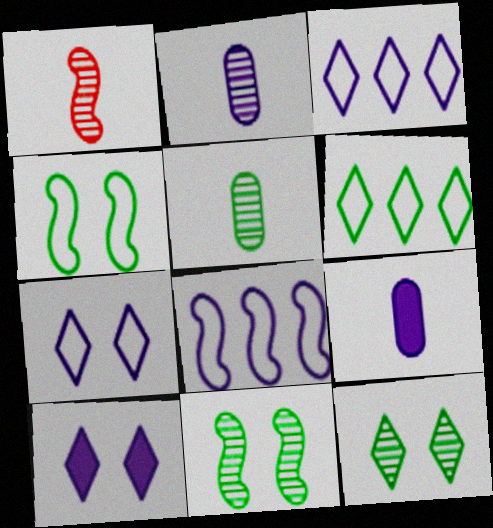[[2, 8, 10]]